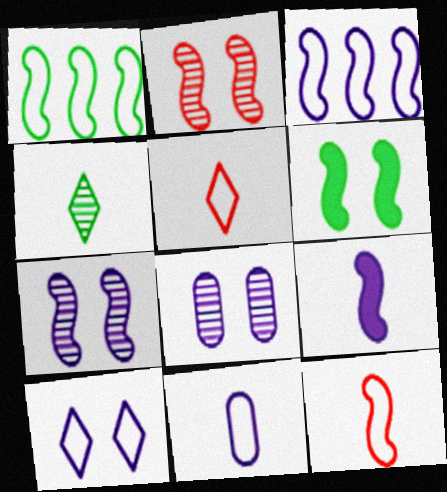[[1, 2, 9], 
[3, 7, 9], 
[3, 10, 11]]